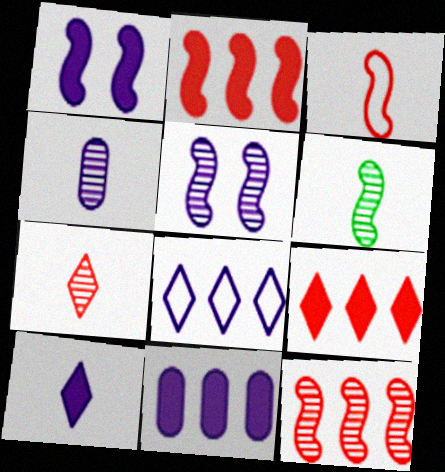[[1, 4, 8], 
[1, 10, 11], 
[4, 6, 7], 
[5, 6, 12]]